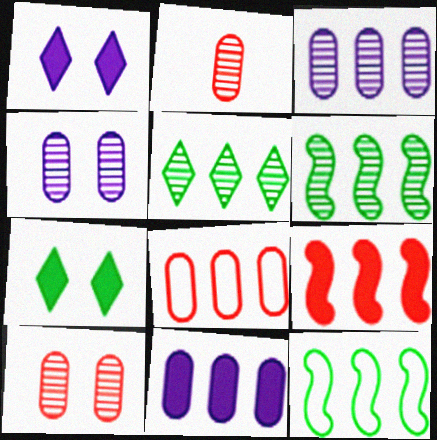[[1, 2, 12]]